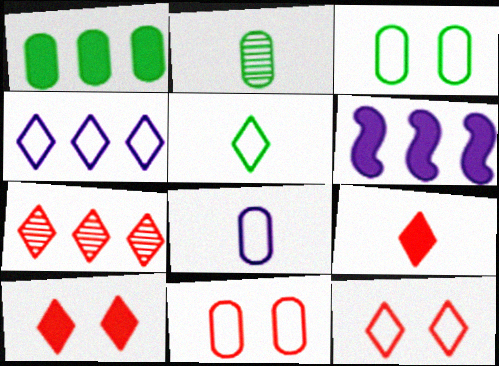[[1, 2, 3], 
[2, 6, 12], 
[4, 5, 12], 
[7, 9, 12]]